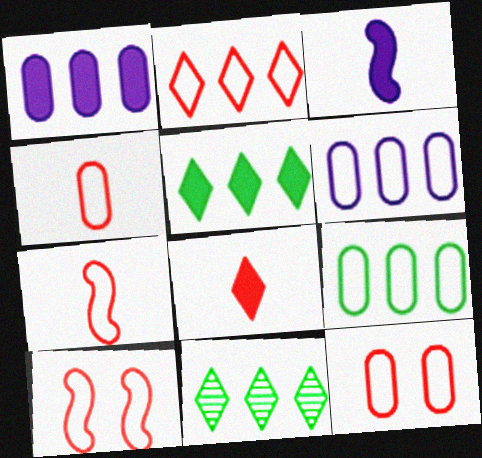[[2, 4, 10], 
[2, 7, 12], 
[3, 11, 12]]